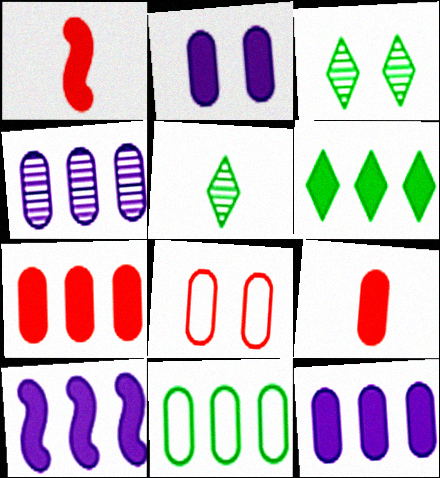[[1, 2, 6], 
[4, 7, 11], 
[5, 8, 10], 
[6, 7, 10]]